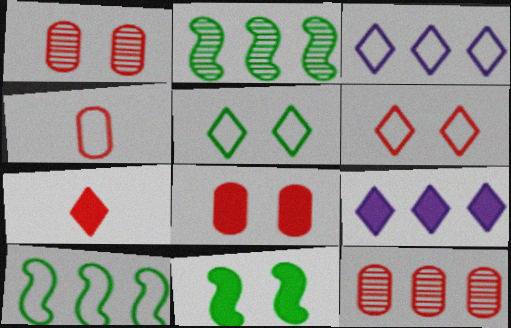[[4, 8, 12], 
[9, 10, 12]]